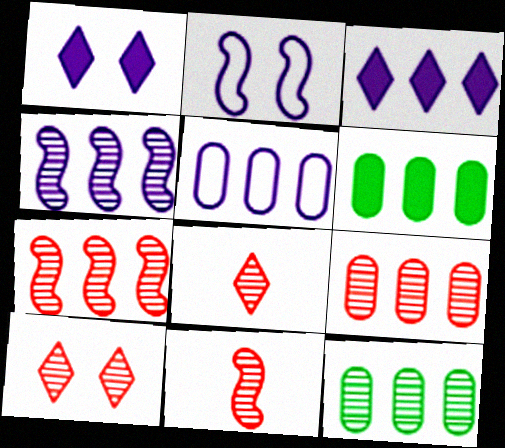[[2, 6, 8], 
[3, 4, 5], 
[5, 6, 9], 
[9, 10, 11]]